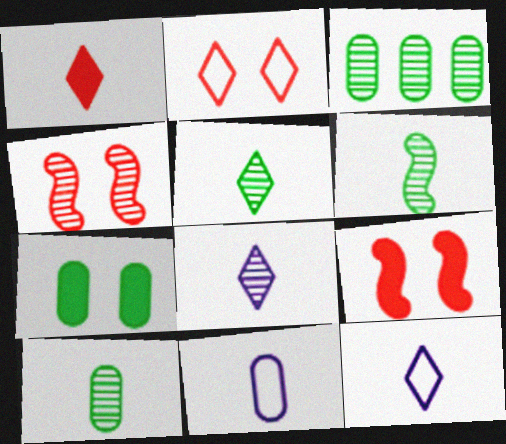[[1, 5, 12], 
[1, 6, 11], 
[3, 4, 8], 
[3, 9, 12], 
[5, 6, 10]]